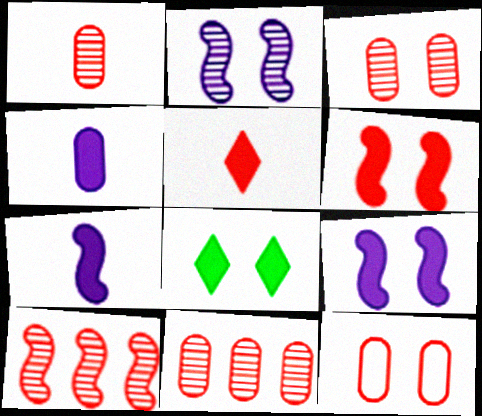[[1, 3, 11], 
[2, 8, 12], 
[5, 10, 12]]